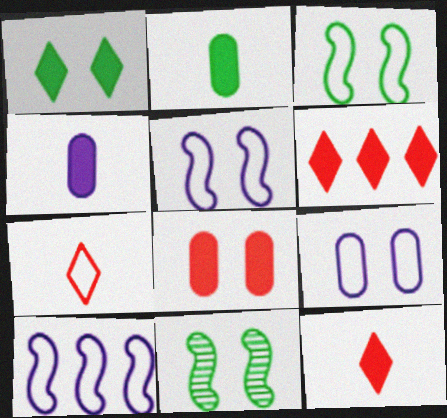[]